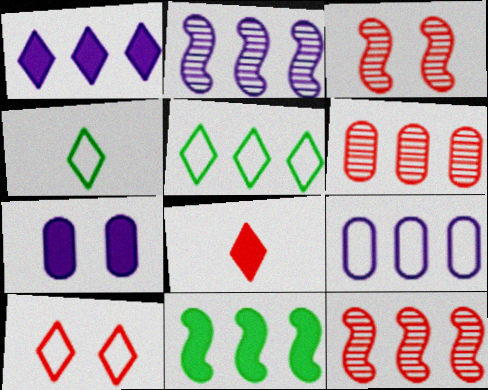[[1, 2, 9], 
[4, 7, 12], 
[7, 8, 11]]